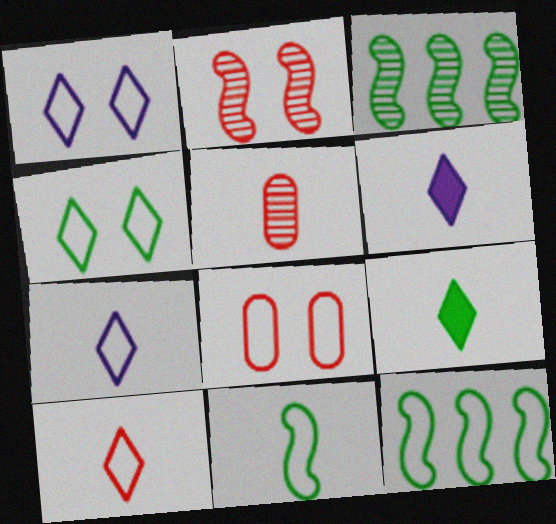[[3, 6, 8], 
[5, 6, 11], 
[7, 8, 12]]